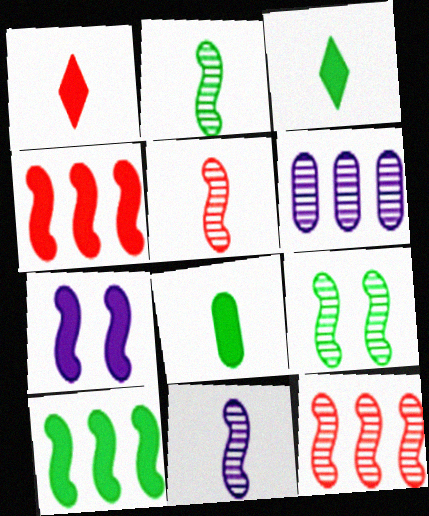[[2, 5, 11], 
[9, 11, 12]]